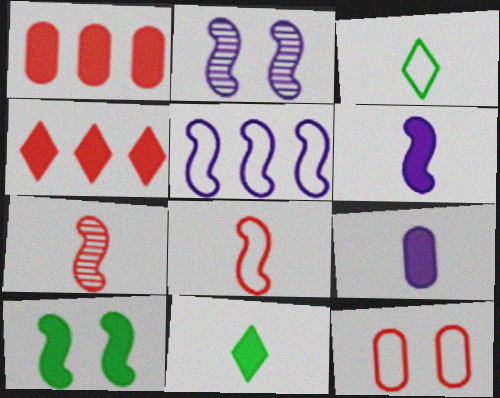[[1, 2, 3], 
[2, 5, 6], 
[3, 5, 12], 
[3, 7, 9], 
[4, 7, 12], 
[4, 9, 10], 
[5, 7, 10]]